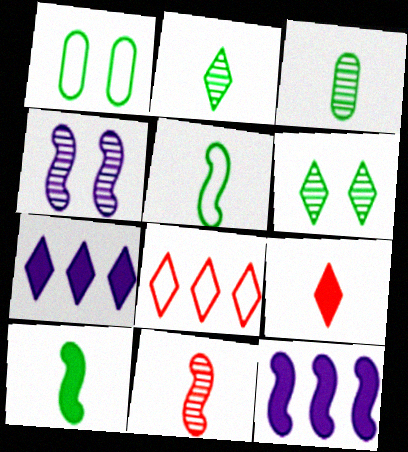[[1, 7, 11]]